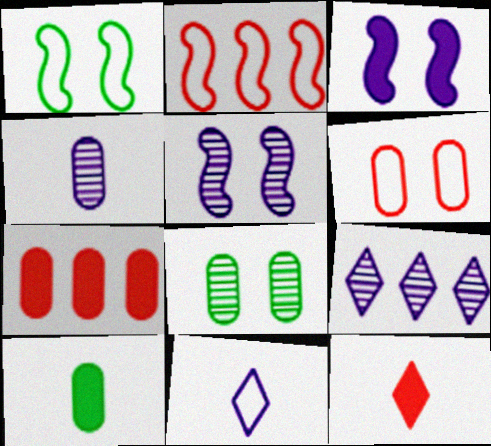[[4, 5, 9]]